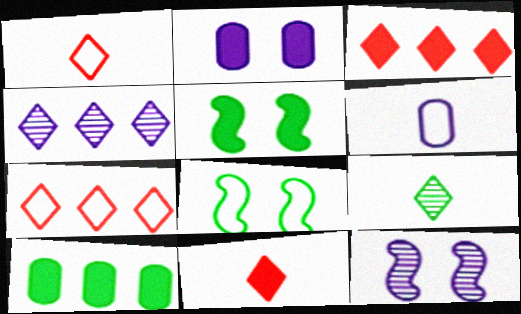[[1, 10, 12], 
[6, 7, 8], 
[8, 9, 10]]